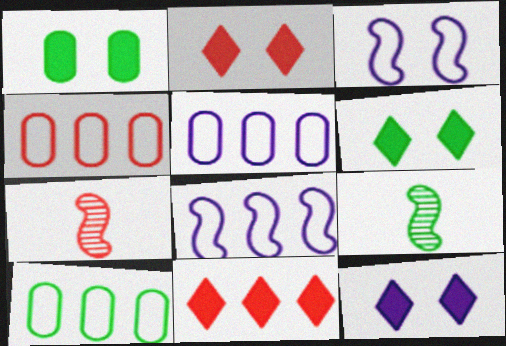[[2, 4, 7], 
[2, 5, 9], 
[2, 6, 12], 
[4, 5, 10], 
[4, 9, 12], 
[5, 6, 7], 
[6, 9, 10], 
[7, 10, 12]]